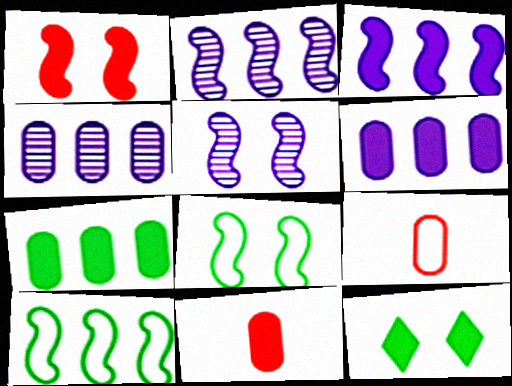[[1, 5, 8], 
[2, 9, 12], 
[3, 11, 12]]